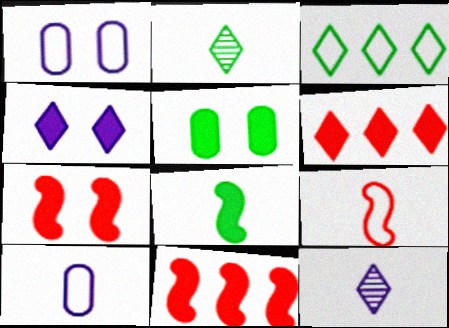[[1, 2, 11], 
[1, 3, 9], 
[4, 5, 7]]